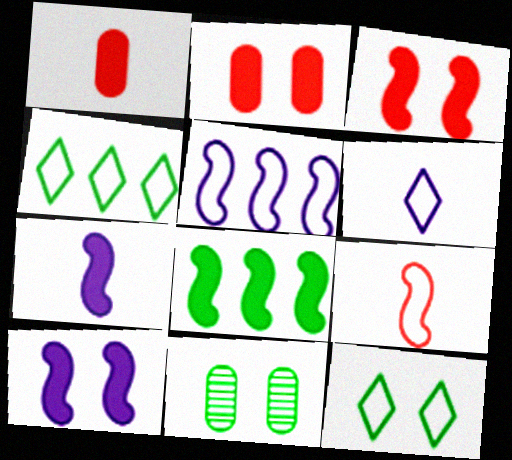[[3, 7, 8]]